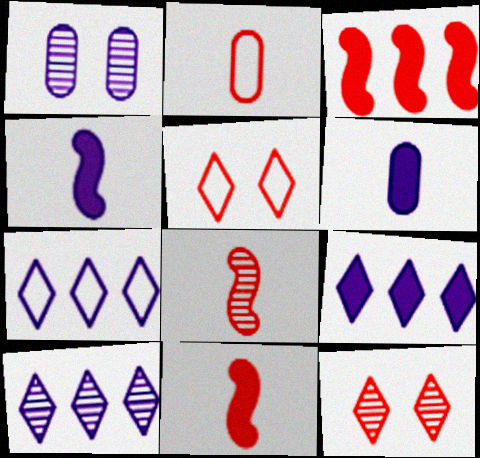[[1, 4, 7], 
[2, 3, 12], 
[7, 9, 10]]